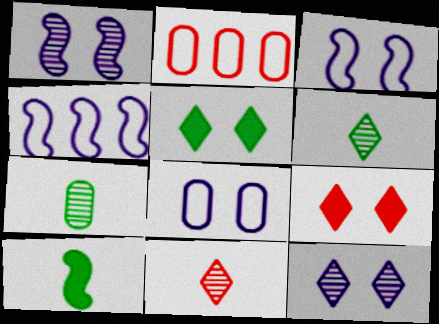[[2, 10, 12], 
[4, 7, 9]]